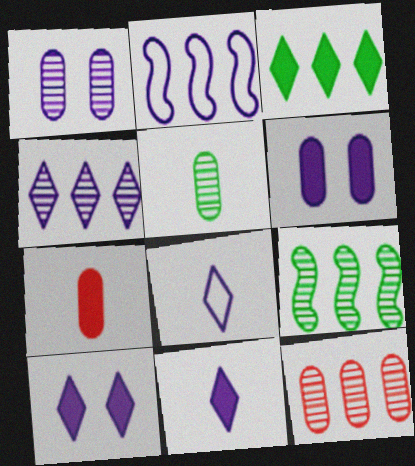[[1, 2, 11], 
[1, 5, 12], 
[2, 3, 12], 
[4, 8, 10], 
[4, 9, 12]]